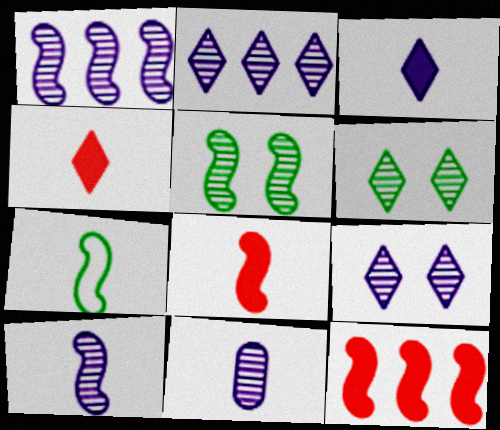[[1, 9, 11], 
[4, 7, 11], 
[7, 8, 10]]